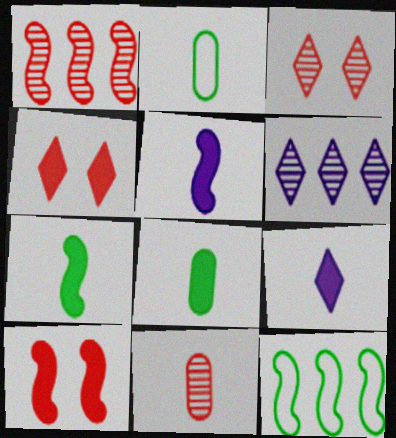[[1, 3, 11], 
[2, 6, 10]]